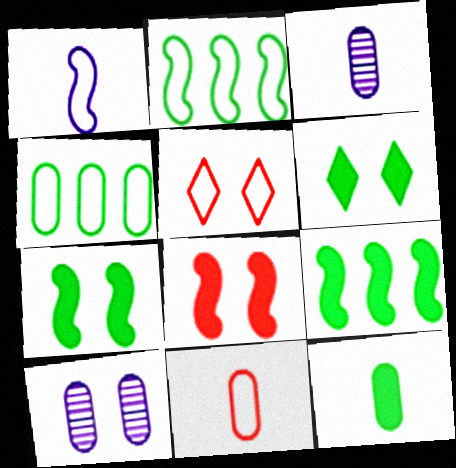[[1, 4, 5], 
[3, 5, 9], 
[3, 11, 12], 
[5, 7, 10], 
[6, 9, 12]]